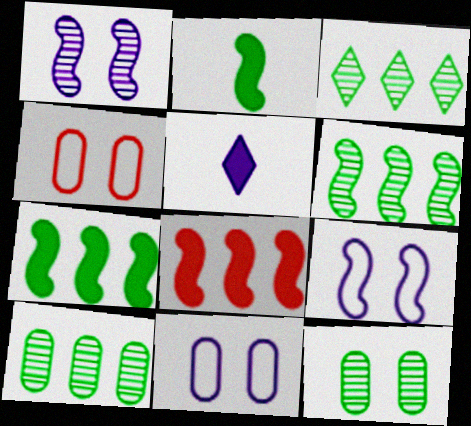[[3, 6, 10], 
[4, 5, 6]]